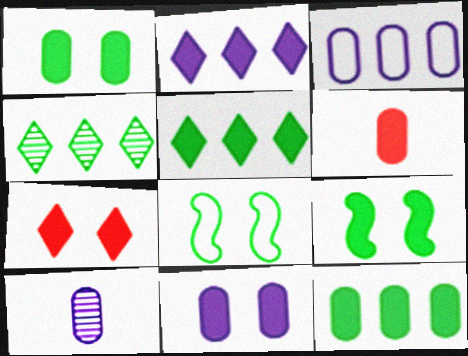[[2, 6, 9], 
[3, 10, 11], 
[6, 11, 12], 
[7, 9, 11]]